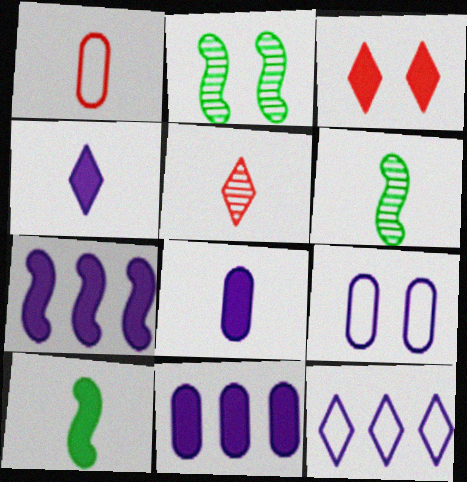[[1, 4, 6], 
[2, 3, 9], 
[3, 10, 11]]